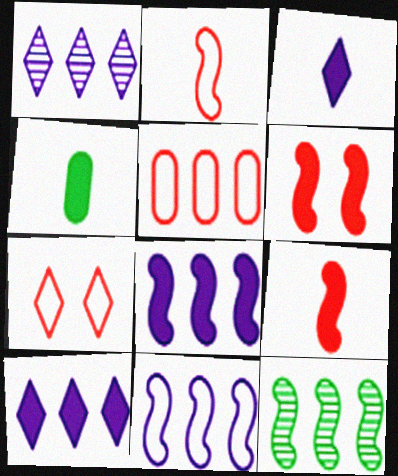[[2, 5, 7], 
[3, 4, 9], 
[4, 6, 10], 
[5, 10, 12]]